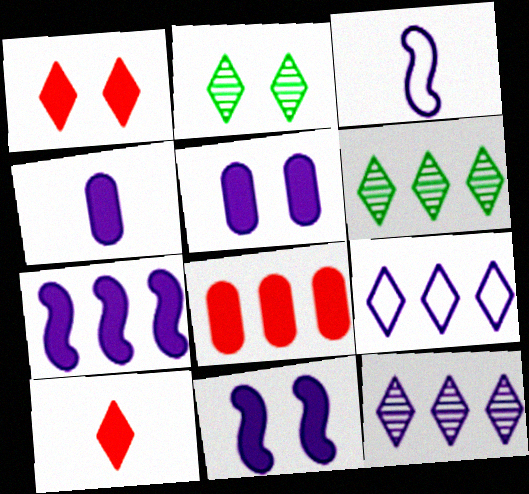[[2, 3, 8], 
[2, 9, 10], 
[3, 5, 12]]